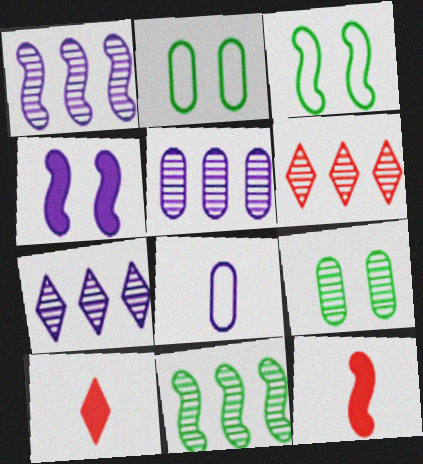[[1, 2, 10], 
[1, 3, 12], 
[1, 5, 7], 
[2, 7, 12], 
[3, 5, 10], 
[4, 7, 8], 
[5, 6, 11]]